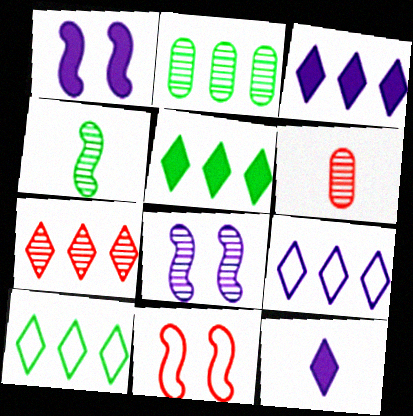[[1, 6, 10], 
[2, 11, 12], 
[3, 7, 10], 
[5, 7, 9]]